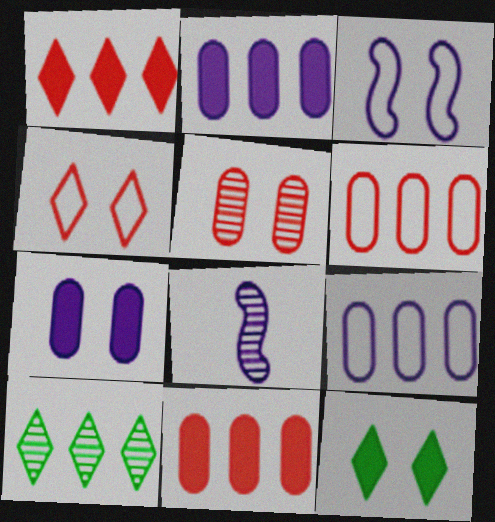[[3, 5, 12], 
[5, 8, 10], 
[6, 8, 12]]